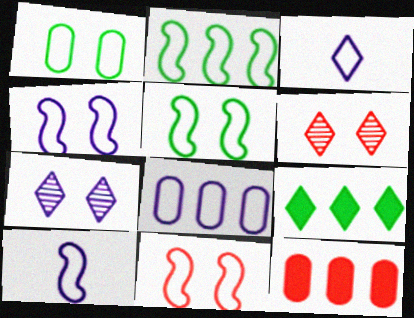[[2, 10, 11], 
[3, 4, 8], 
[3, 6, 9], 
[4, 5, 11]]